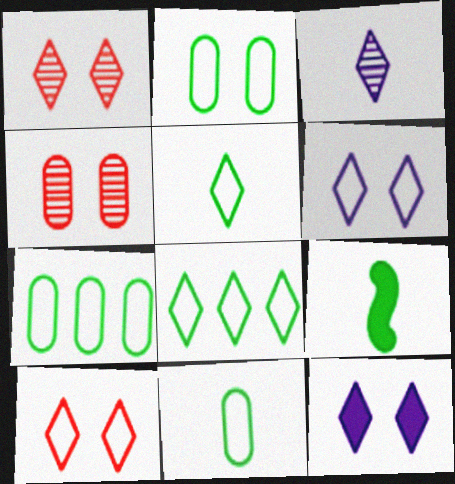[[2, 7, 11]]